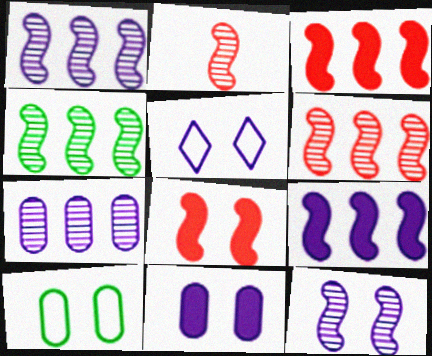[[1, 4, 6], 
[2, 4, 12], 
[5, 11, 12]]